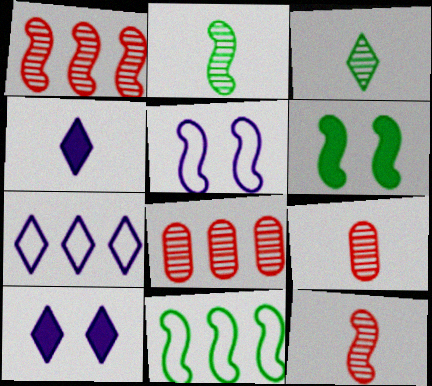[[2, 6, 11], 
[6, 7, 9], 
[9, 10, 11]]